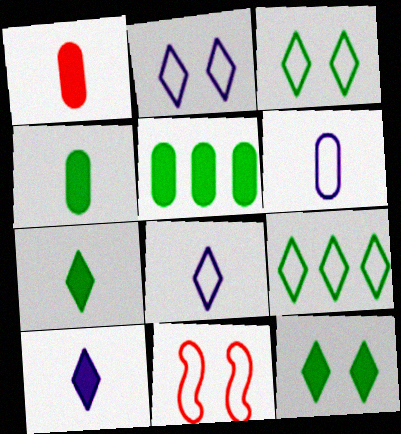[[6, 9, 11]]